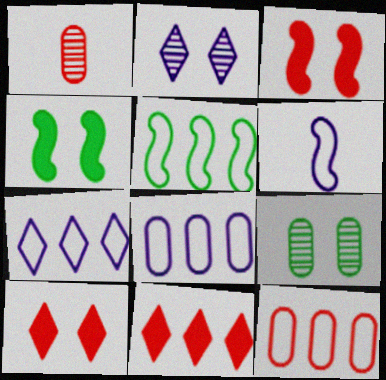[[1, 4, 7], 
[5, 7, 12], 
[6, 9, 11]]